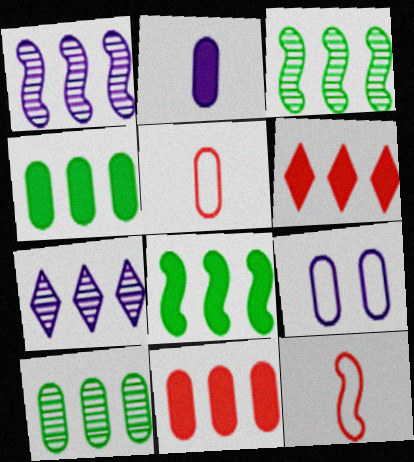[]